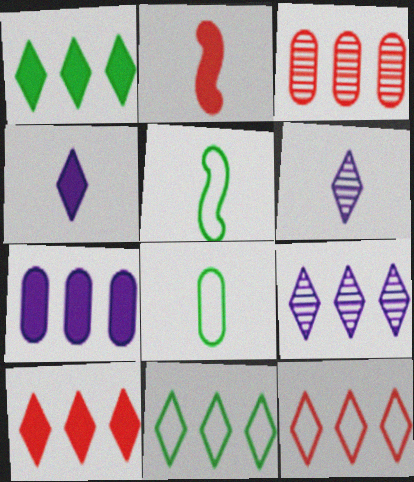[[1, 9, 12], 
[2, 6, 8], 
[9, 10, 11]]